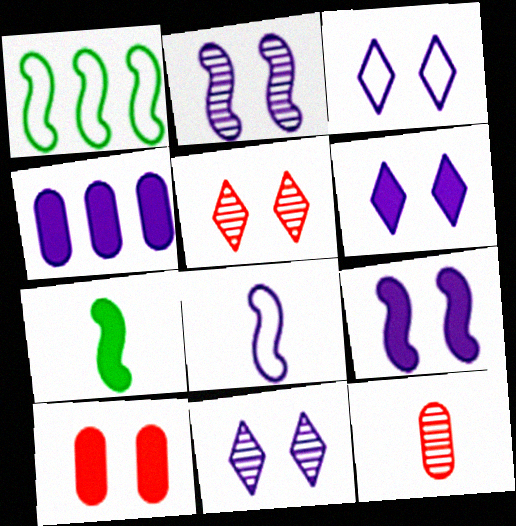[[1, 6, 12], 
[3, 6, 11], 
[4, 8, 11]]